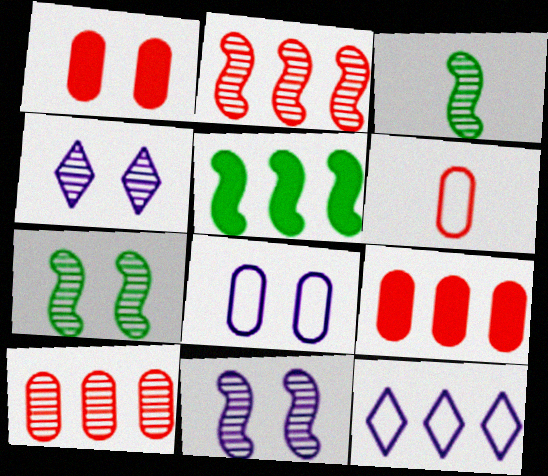[[1, 3, 12], 
[1, 6, 10], 
[2, 3, 11], 
[3, 4, 10], 
[4, 5, 6], 
[5, 10, 12]]